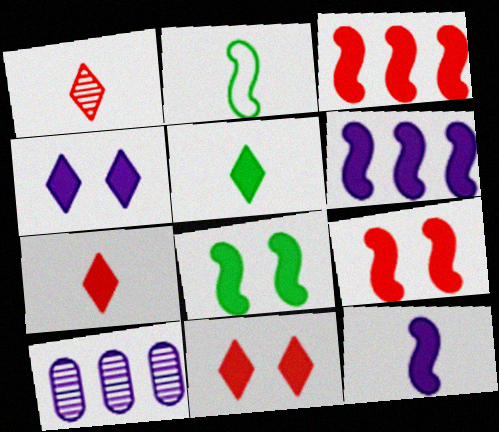[[2, 10, 11], 
[3, 8, 12]]